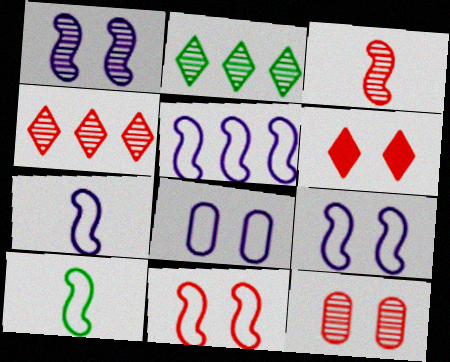[[3, 4, 12], 
[5, 7, 9], 
[5, 10, 11], 
[6, 11, 12]]